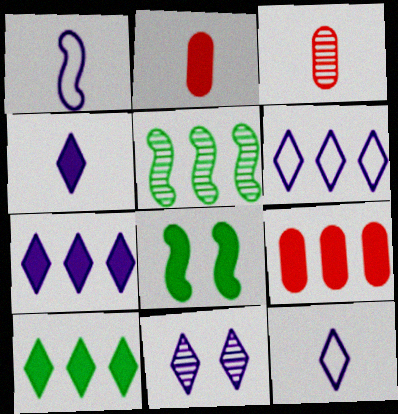[[2, 7, 8], 
[3, 5, 11], 
[3, 6, 8], 
[4, 6, 11], 
[4, 8, 9], 
[5, 6, 9], 
[7, 11, 12]]